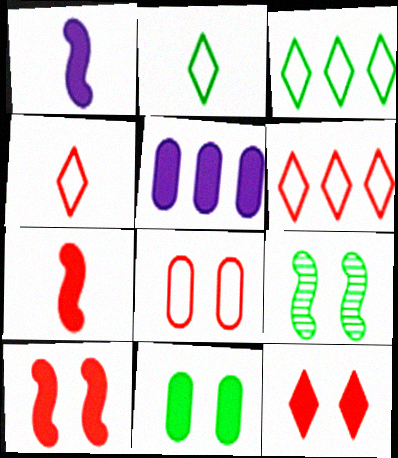[[4, 5, 9]]